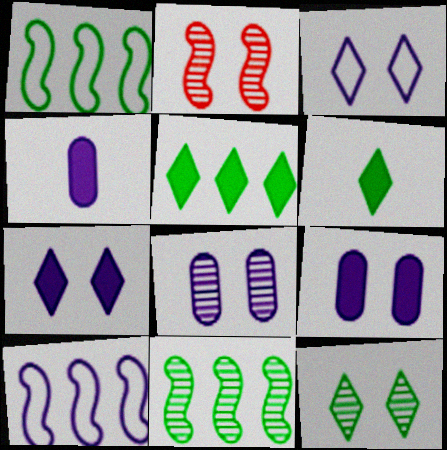[[2, 8, 12]]